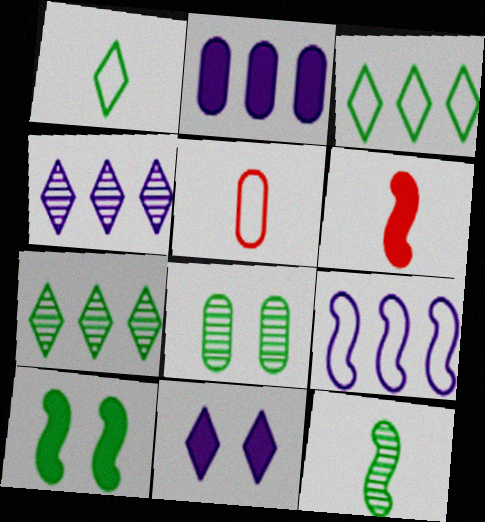[[2, 4, 9], 
[2, 5, 8], 
[4, 5, 10], 
[7, 8, 12]]